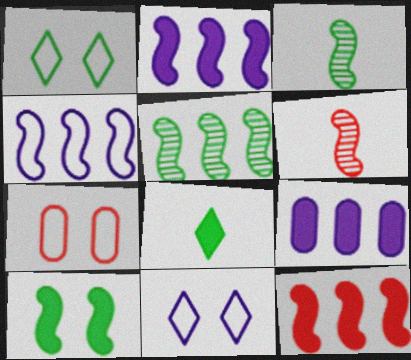[[1, 6, 9], 
[4, 5, 12], 
[4, 6, 10]]